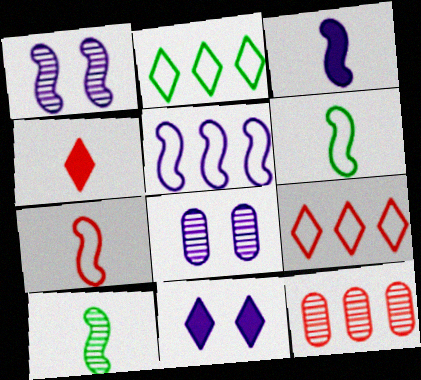[[1, 3, 5], 
[3, 7, 10], 
[6, 11, 12]]